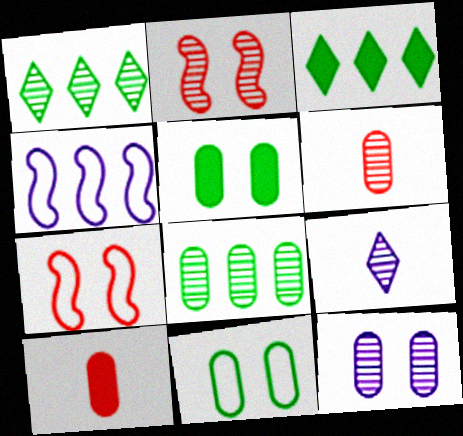[[2, 8, 9], 
[6, 8, 12]]